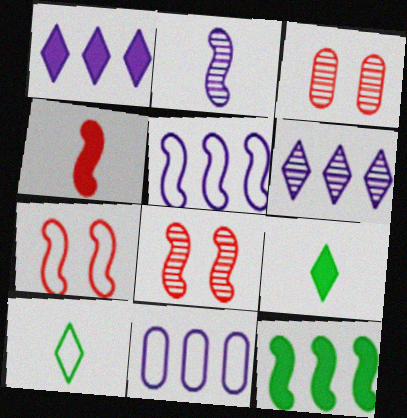[[2, 7, 12], 
[3, 5, 9], 
[7, 10, 11], 
[8, 9, 11]]